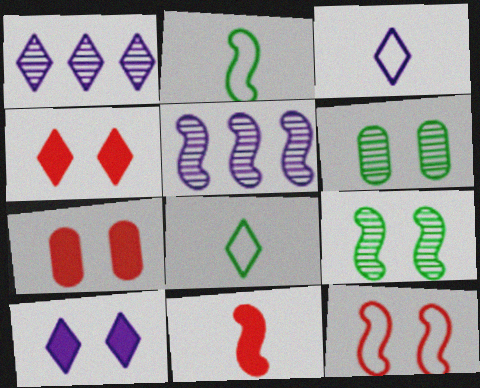[[1, 2, 7], 
[1, 3, 10], 
[1, 4, 8], 
[5, 7, 8], 
[6, 10, 12]]